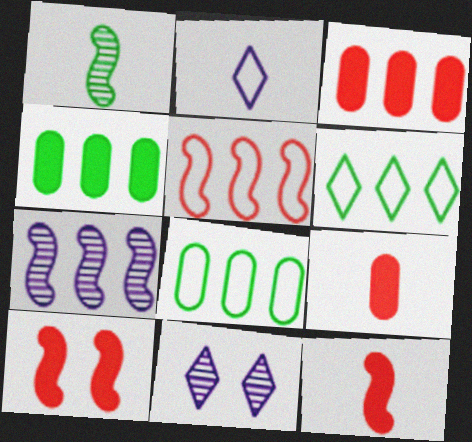[[1, 2, 9], 
[3, 6, 7], 
[8, 11, 12]]